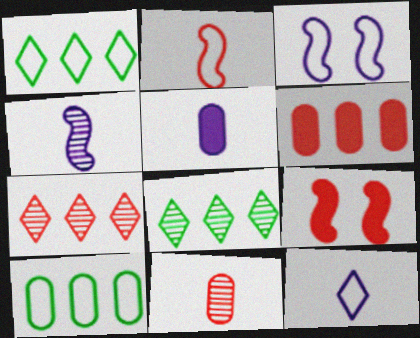[[4, 5, 12]]